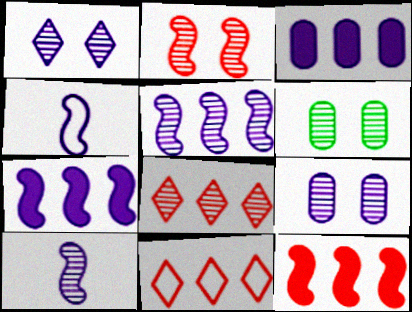[[1, 2, 6], 
[1, 3, 4], 
[6, 8, 10]]